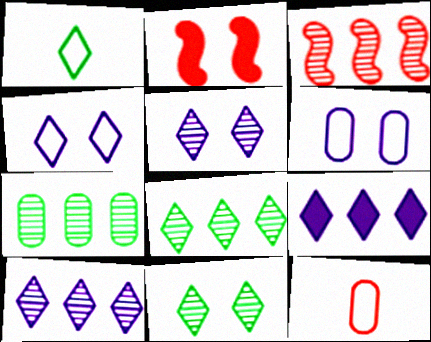[[2, 6, 11], 
[3, 7, 10]]